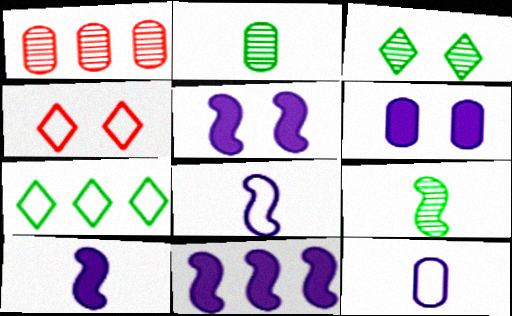[[1, 7, 11], 
[2, 4, 11], 
[5, 10, 11]]